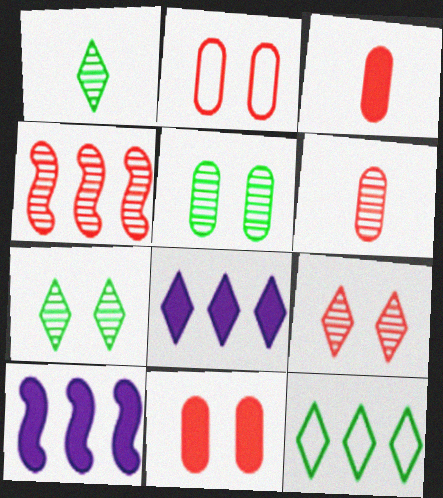[[1, 2, 10], 
[4, 6, 9]]